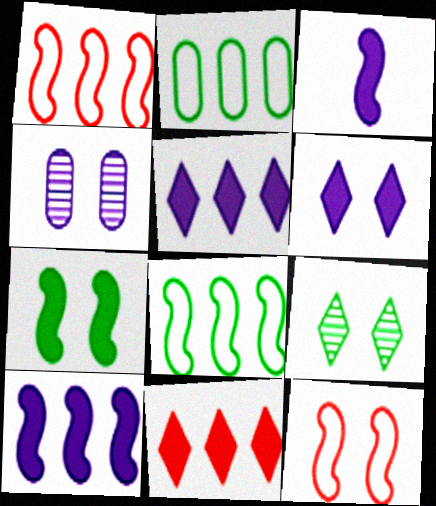[]